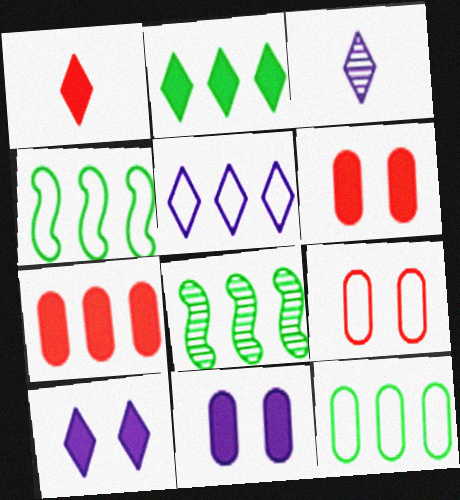[[1, 2, 10], 
[2, 8, 12], 
[3, 4, 6], 
[3, 5, 10], 
[5, 7, 8]]